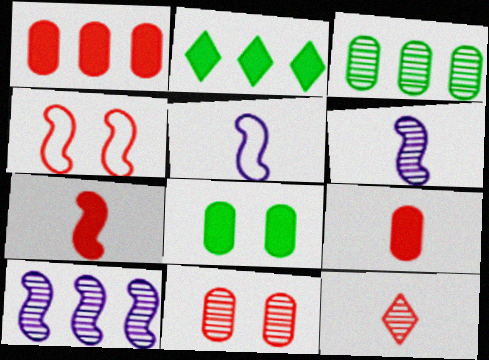[[1, 4, 12], 
[2, 5, 11]]